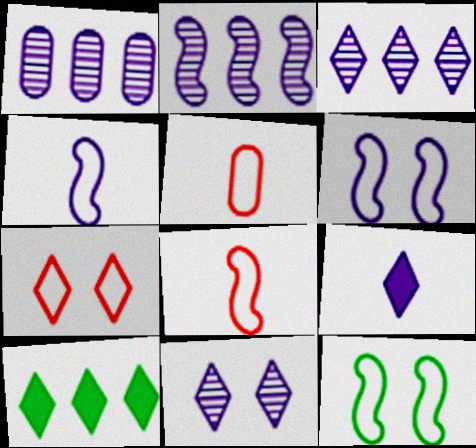[[1, 2, 3], 
[1, 6, 9]]